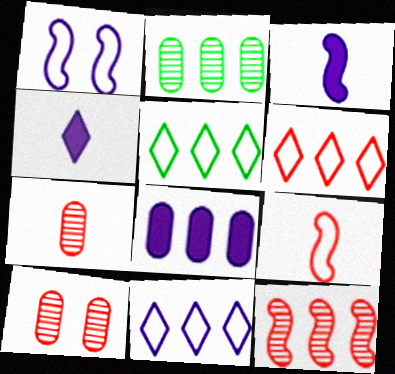[[3, 5, 10], 
[5, 6, 11], 
[5, 8, 12]]